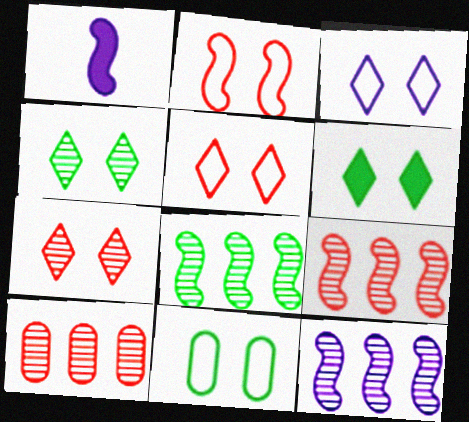[[1, 2, 8], 
[2, 3, 11], 
[3, 6, 7], 
[8, 9, 12]]